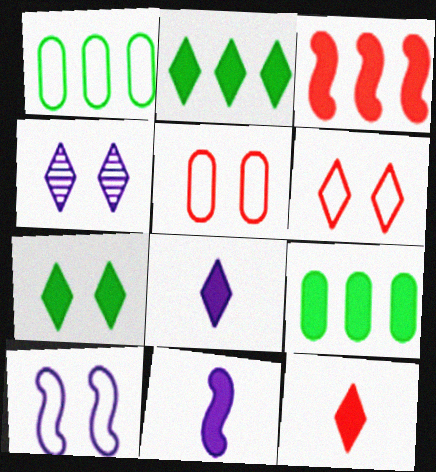[[4, 6, 7]]